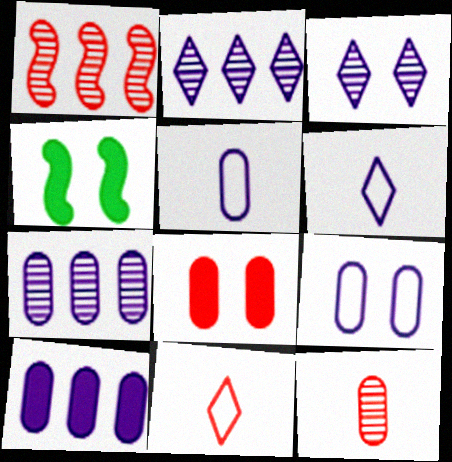[[1, 8, 11], 
[4, 7, 11]]